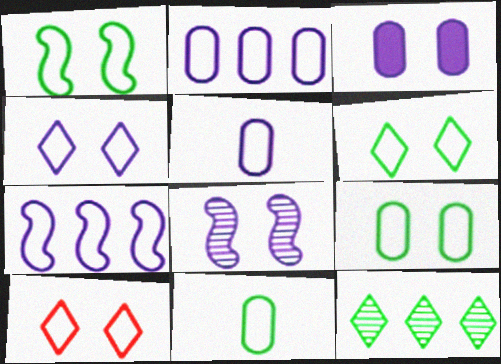[[1, 6, 9], 
[3, 4, 8], 
[4, 5, 7], 
[4, 6, 10], 
[7, 10, 11]]